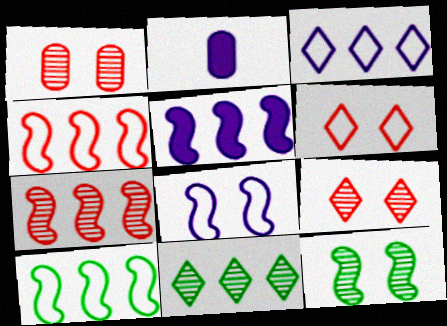[[2, 9, 10], 
[5, 7, 10]]